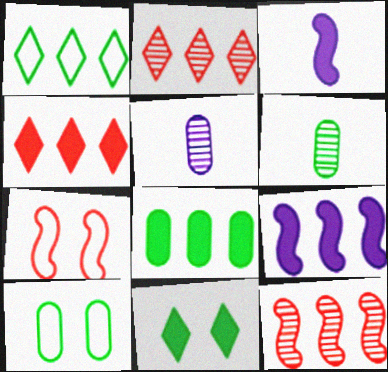[[2, 3, 10], 
[4, 8, 9], 
[6, 8, 10]]